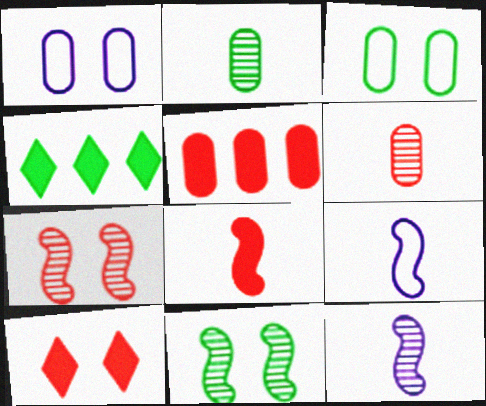[[1, 2, 5], 
[1, 10, 11], 
[5, 8, 10]]